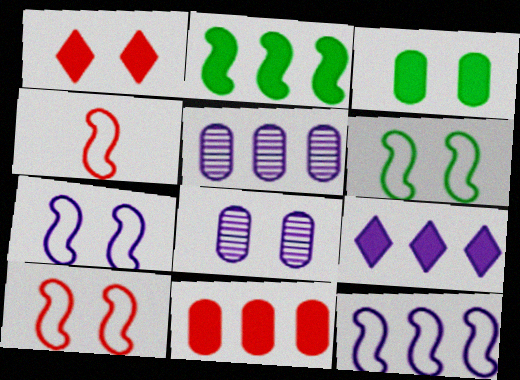[[1, 6, 8], 
[2, 9, 11], 
[4, 6, 12], 
[5, 9, 12], 
[6, 7, 10]]